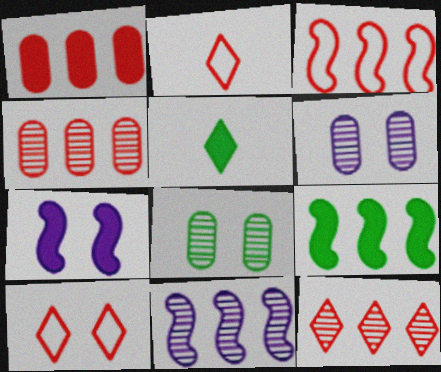[[1, 3, 12], 
[1, 5, 7], 
[2, 6, 9], 
[3, 5, 6], 
[3, 9, 11], 
[7, 8, 10]]